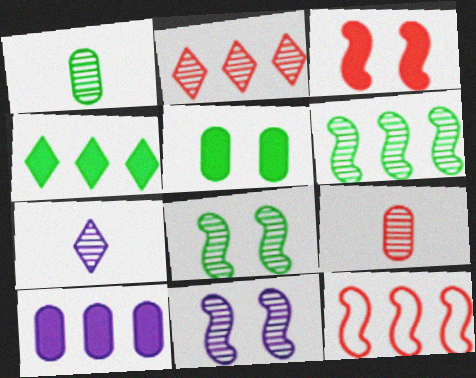[[1, 2, 11], 
[5, 7, 12]]